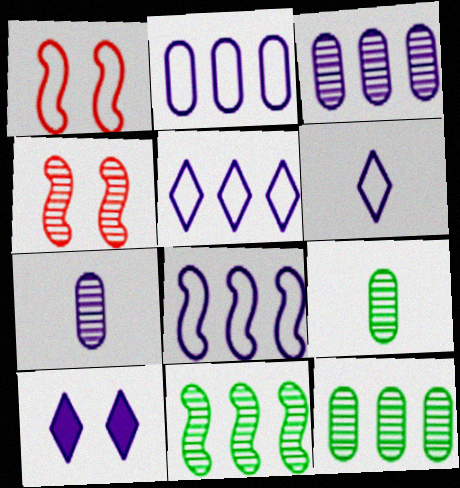[[2, 5, 8], 
[7, 8, 10]]